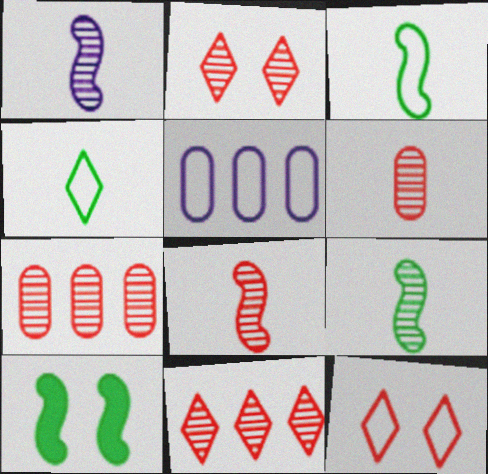[[1, 8, 9], 
[2, 7, 8], 
[3, 5, 12]]